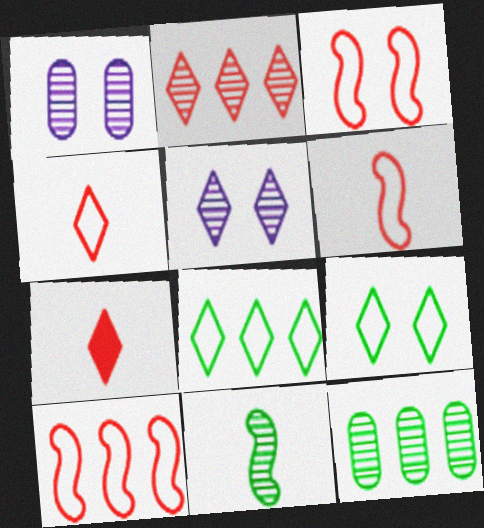[[1, 2, 11], 
[3, 6, 10], 
[5, 7, 8]]